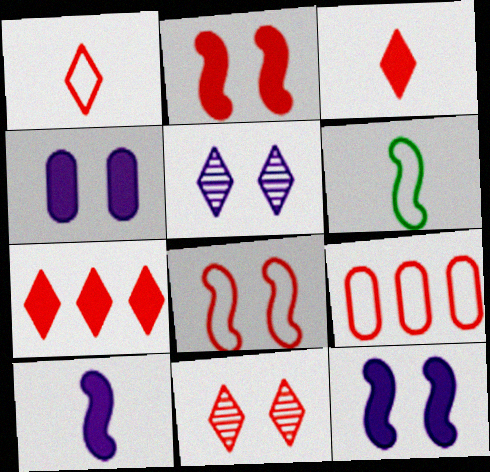[[1, 7, 11], 
[1, 8, 9]]